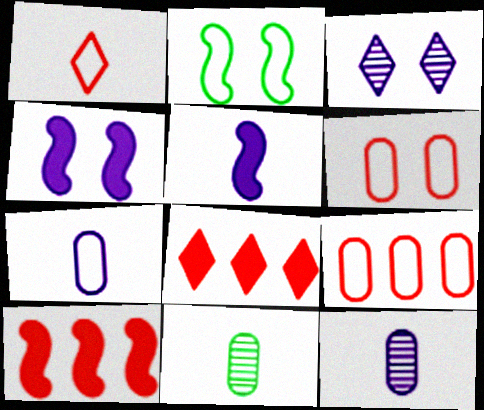[[1, 5, 11], 
[2, 8, 12]]